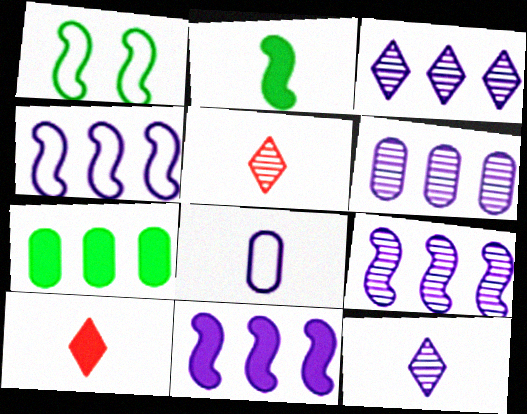[[1, 6, 10], 
[2, 5, 8], 
[3, 6, 9], 
[4, 9, 11]]